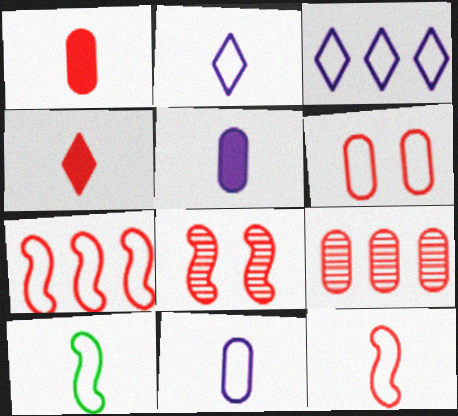[[1, 6, 9], 
[3, 6, 10]]